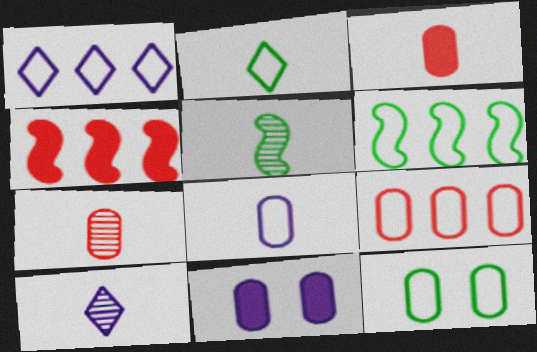[[1, 6, 9], 
[2, 6, 12], 
[4, 10, 12], 
[5, 7, 10], 
[8, 9, 12]]